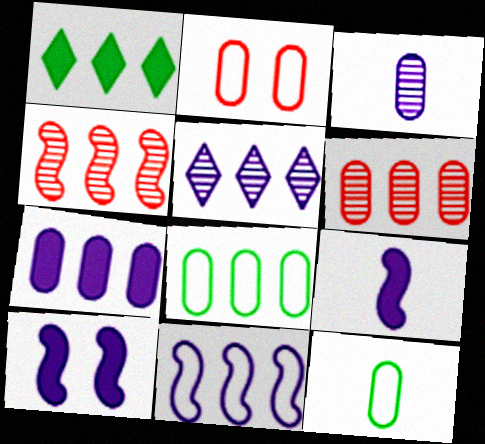[[1, 6, 11], 
[5, 7, 11], 
[6, 7, 8]]